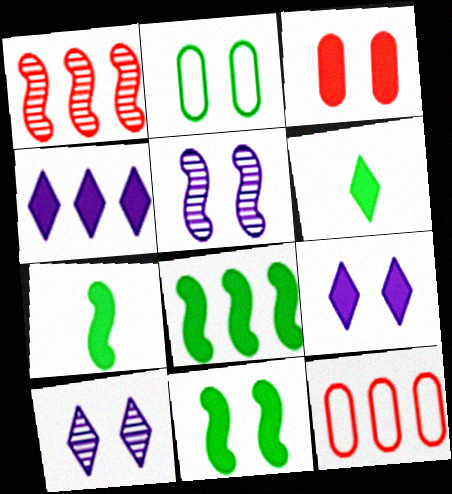[[3, 4, 7], 
[3, 9, 11], 
[5, 6, 12], 
[7, 8, 11], 
[7, 10, 12]]